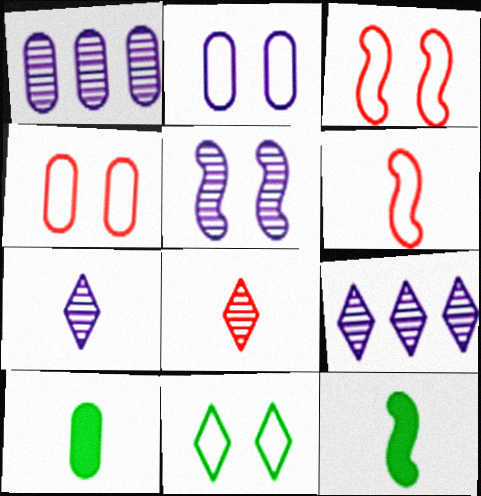[[1, 4, 10], 
[1, 5, 7], 
[2, 3, 11], 
[3, 9, 10], 
[4, 9, 12], 
[6, 7, 10]]